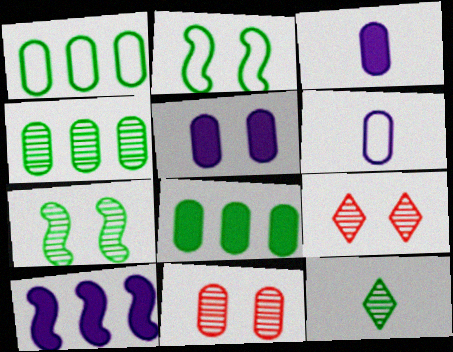[[1, 3, 11], 
[1, 4, 8], 
[2, 5, 9], 
[2, 8, 12], 
[4, 7, 12], 
[6, 8, 11]]